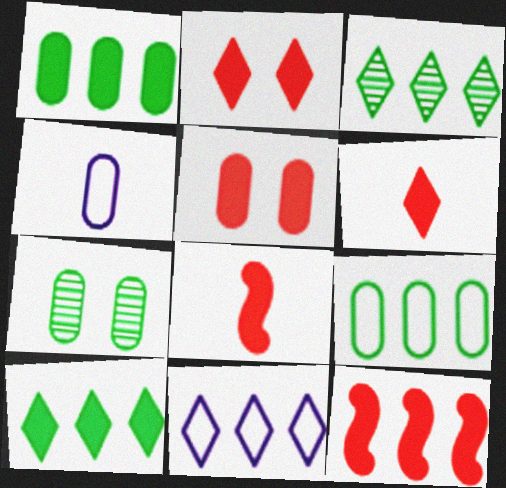[[5, 6, 12], 
[7, 8, 11]]